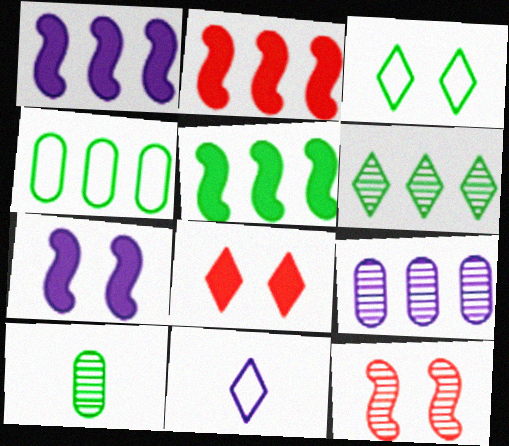[[1, 2, 5], 
[3, 5, 10], 
[4, 5, 6], 
[6, 8, 11], 
[7, 9, 11]]